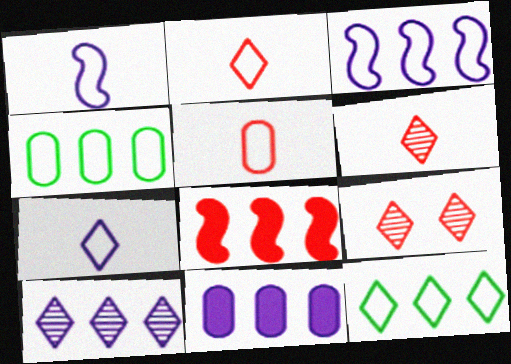[[3, 10, 11], 
[4, 8, 10], 
[5, 8, 9]]